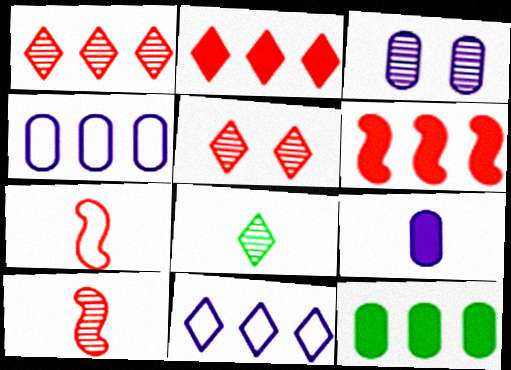[[3, 4, 9], 
[7, 8, 9]]